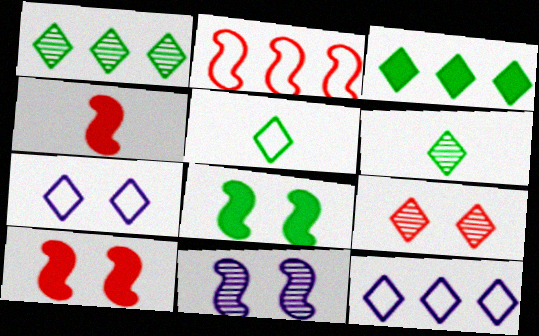[]